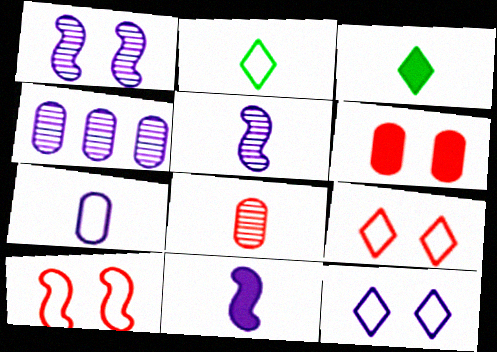[[2, 8, 11], 
[3, 4, 10], 
[4, 11, 12]]